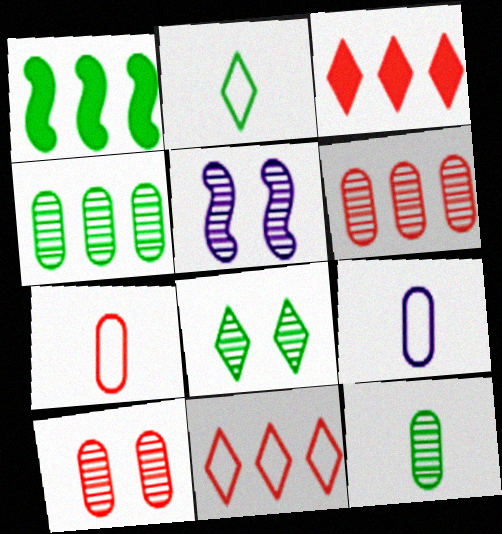[[5, 8, 10]]